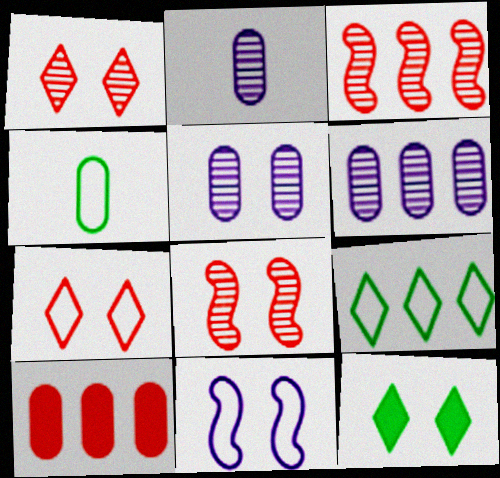[[2, 5, 6], 
[4, 5, 10]]